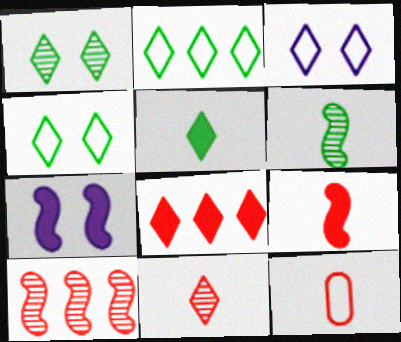[[1, 2, 5], 
[9, 11, 12]]